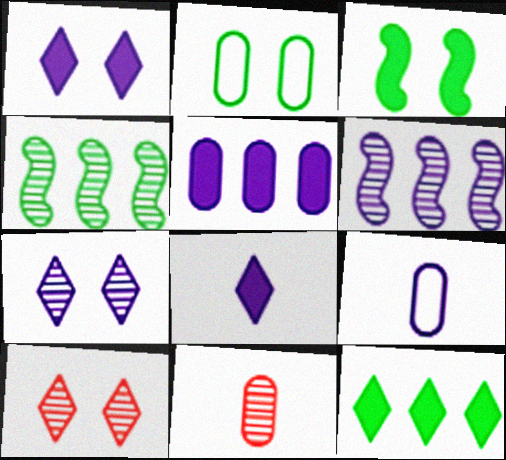[[1, 6, 9], 
[2, 5, 11], 
[4, 7, 11]]